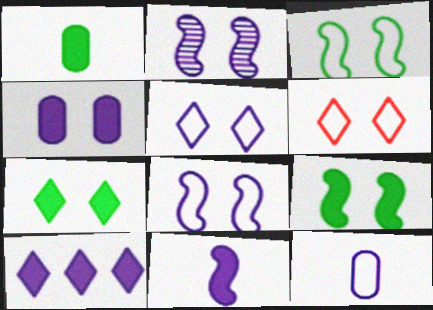[[2, 4, 5], 
[2, 10, 12], 
[4, 10, 11]]